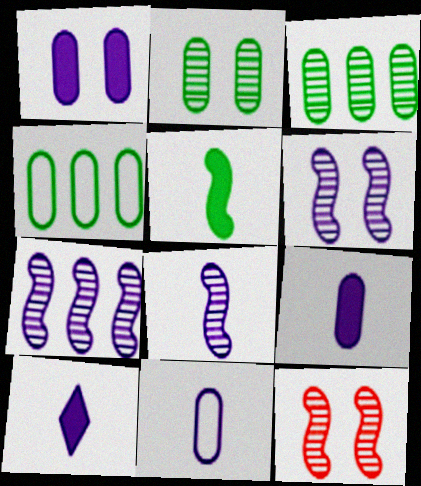[[4, 10, 12], 
[6, 7, 8], 
[8, 10, 11]]